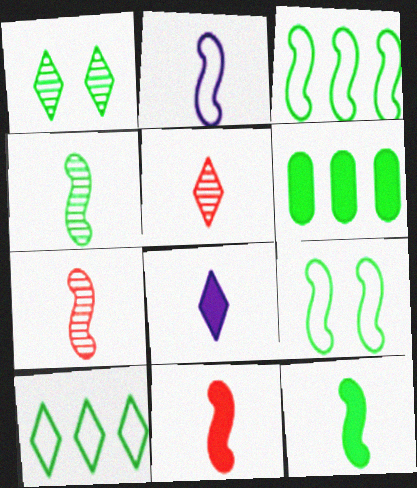[[2, 4, 11], 
[2, 7, 12]]